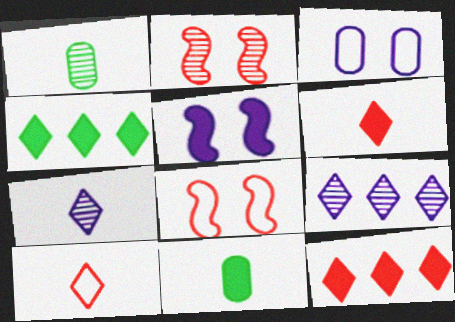[[1, 2, 9], 
[5, 11, 12], 
[8, 9, 11]]